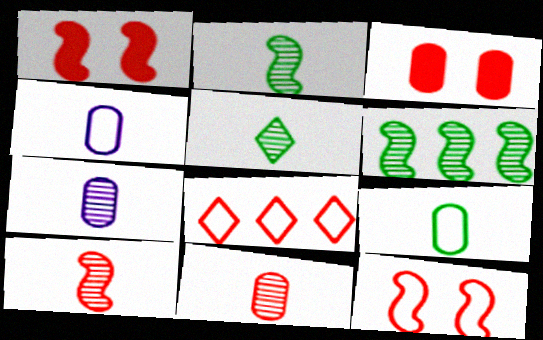[[1, 8, 11], 
[3, 8, 10], 
[5, 7, 10]]